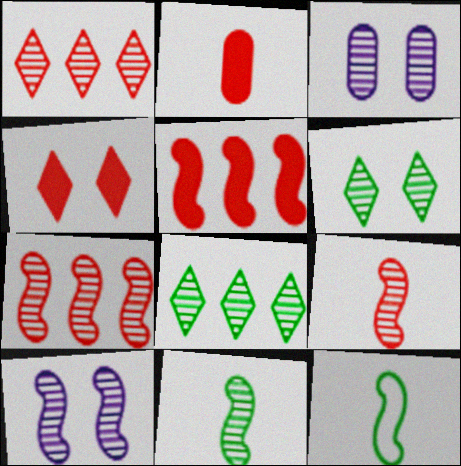[[1, 3, 11], 
[2, 4, 5], 
[3, 8, 9], 
[5, 10, 12], 
[7, 10, 11]]